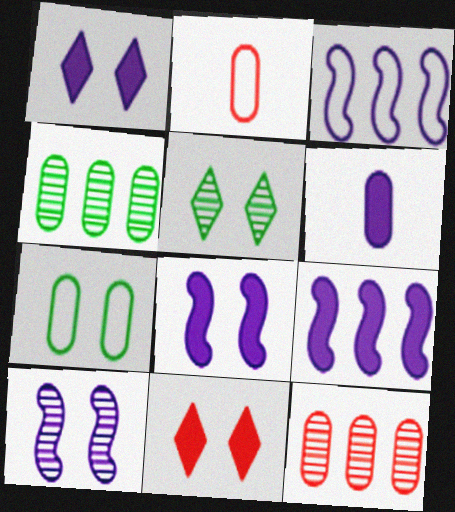[[1, 6, 9], 
[2, 5, 9], 
[6, 7, 12], 
[7, 10, 11]]